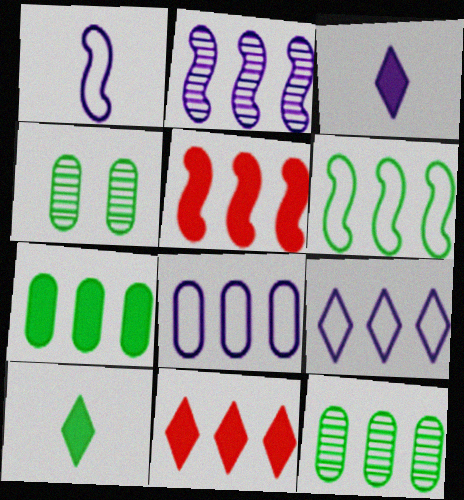[[1, 4, 11], 
[2, 5, 6], 
[4, 6, 10], 
[5, 9, 12]]